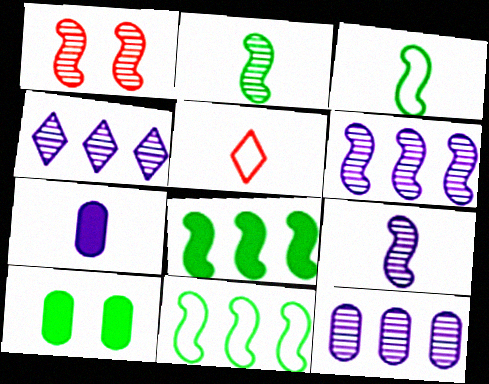[[1, 2, 6], 
[2, 5, 7], 
[4, 6, 12], 
[5, 6, 10]]